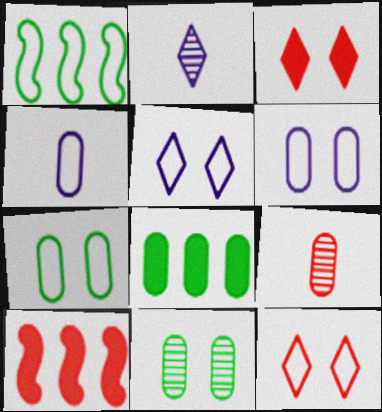[[1, 4, 12], 
[2, 7, 10], 
[6, 8, 9], 
[9, 10, 12]]